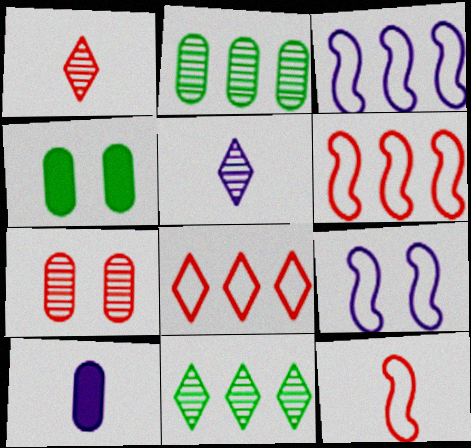[[1, 3, 4], 
[4, 5, 6]]